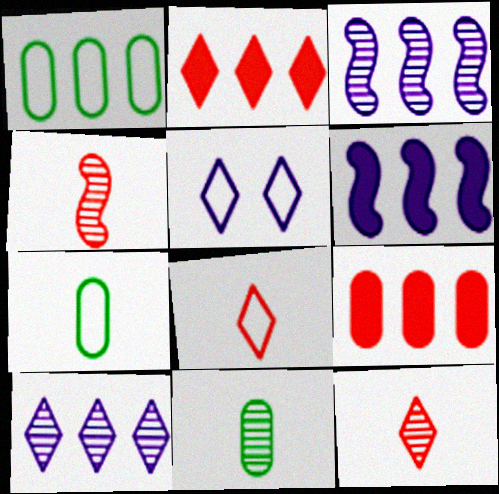[[1, 2, 3]]